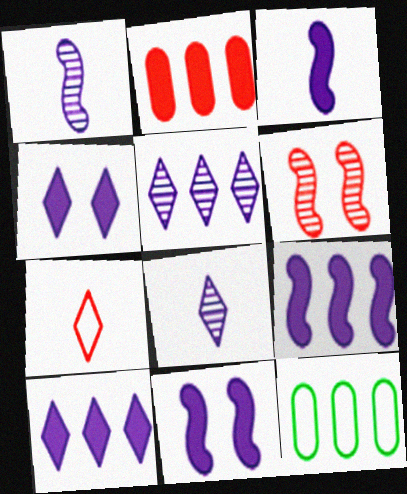[[2, 6, 7], 
[3, 9, 11]]